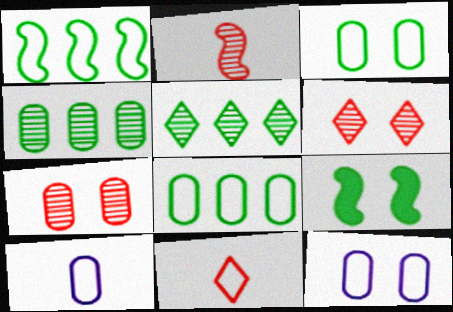[[1, 11, 12], 
[6, 9, 12]]